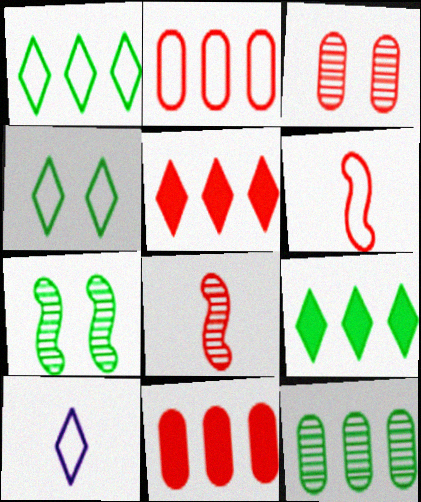[[3, 5, 6], 
[7, 10, 11]]